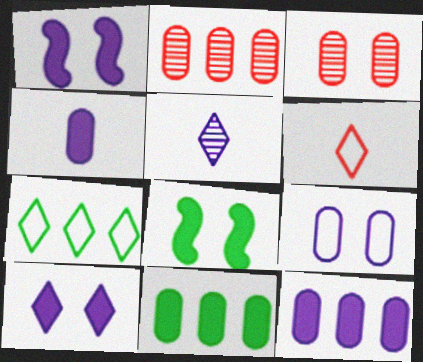[]